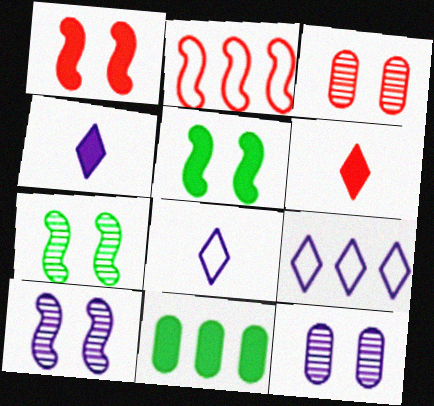[[1, 4, 11], 
[2, 3, 6]]